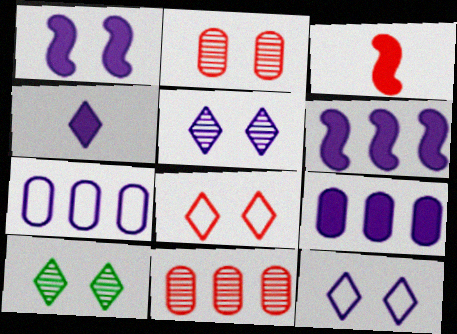[[1, 4, 9], 
[3, 7, 10], 
[3, 8, 11]]